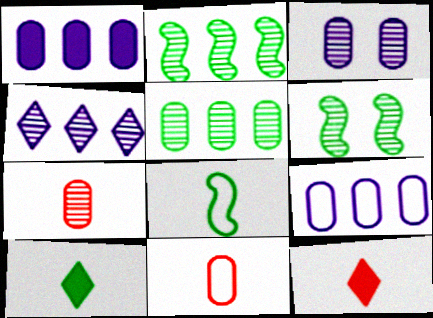[[3, 5, 7], 
[4, 6, 7], 
[6, 9, 12]]